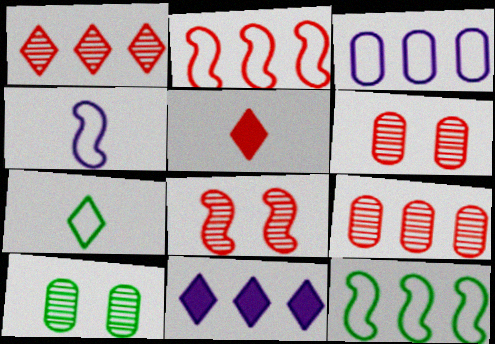[[2, 5, 6], 
[9, 11, 12]]